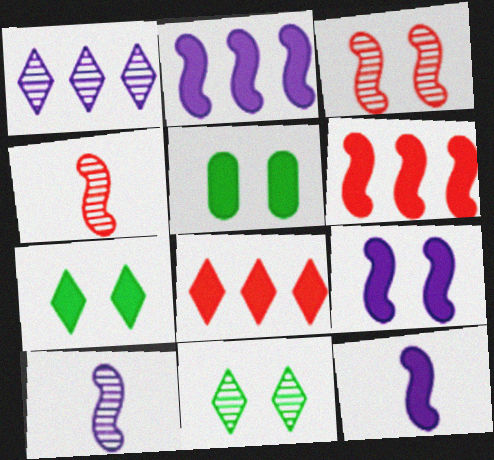[[2, 9, 12], 
[5, 8, 12]]